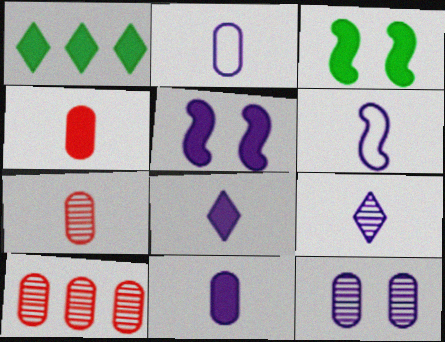[[1, 4, 5], 
[6, 9, 11]]